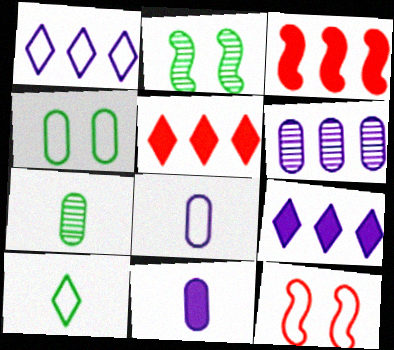[[2, 5, 8], 
[7, 9, 12]]